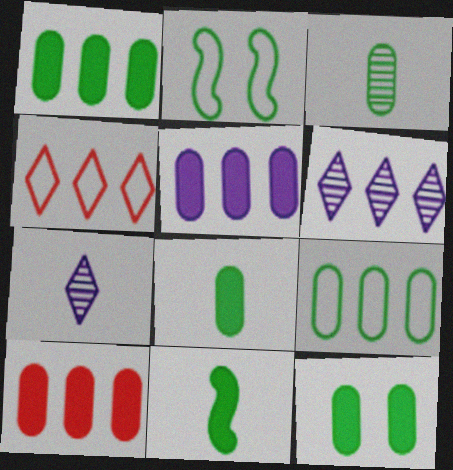[[1, 5, 10], 
[1, 8, 12], 
[2, 7, 10], 
[3, 9, 12]]